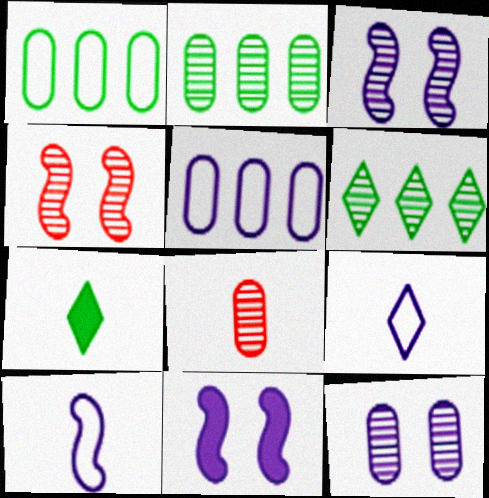[[2, 8, 12], 
[3, 6, 8], 
[4, 5, 7], 
[7, 8, 10]]